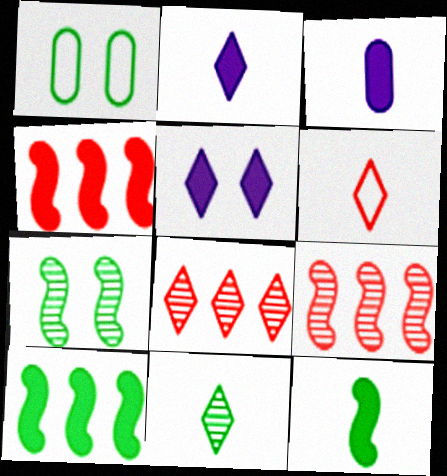[[1, 2, 9], 
[1, 10, 11], 
[2, 6, 11]]